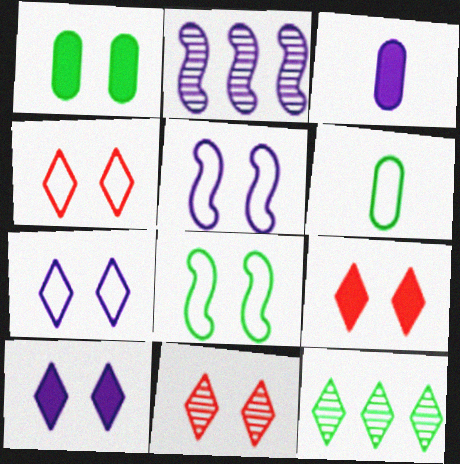[[1, 5, 11], 
[2, 3, 7], 
[2, 6, 9], 
[4, 9, 11]]